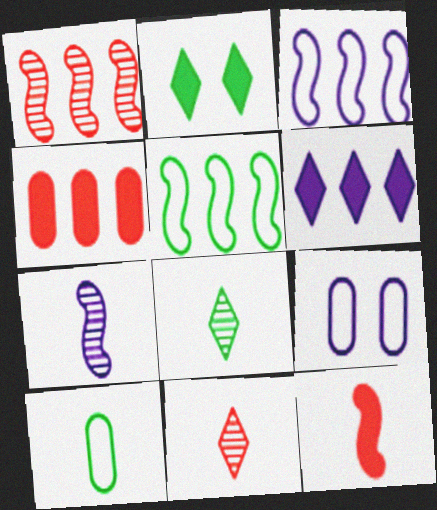[[6, 7, 9]]